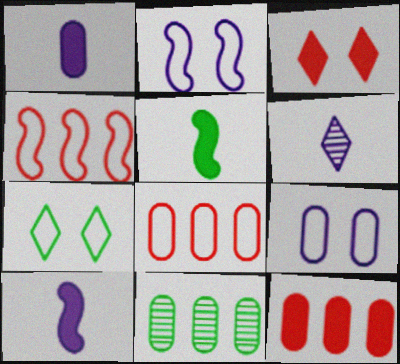[[5, 7, 11]]